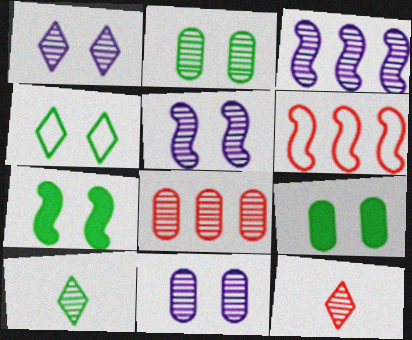[[1, 5, 11], 
[2, 3, 12], 
[2, 4, 7], 
[5, 8, 10]]